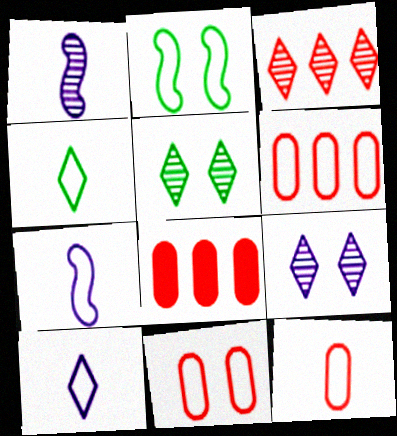[[2, 6, 10], 
[4, 7, 12], 
[5, 7, 8], 
[6, 11, 12]]